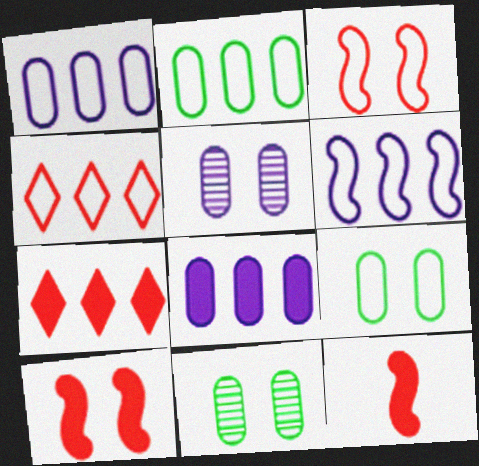[[2, 4, 6]]